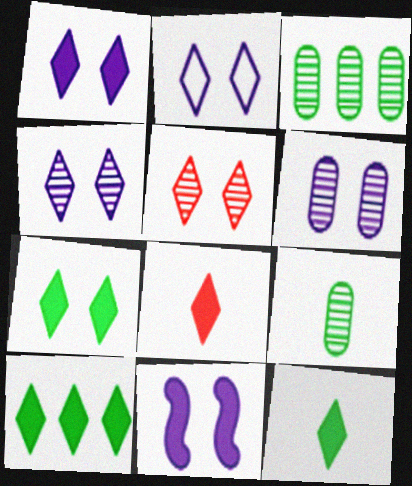[[1, 2, 4], 
[1, 8, 10], 
[2, 5, 7], 
[2, 6, 11], 
[7, 10, 12]]